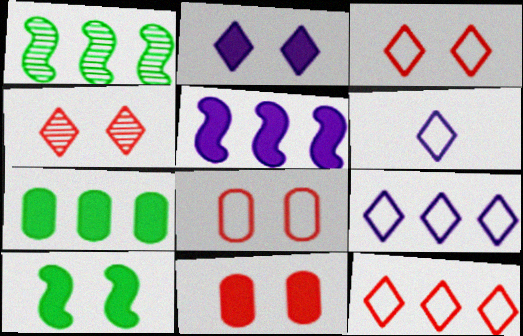[[1, 6, 11], 
[2, 10, 11]]